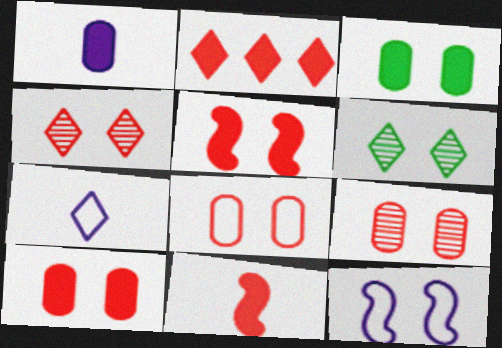[[2, 6, 7], 
[2, 10, 11], 
[3, 4, 12], 
[4, 5, 8], 
[6, 10, 12], 
[8, 9, 10]]